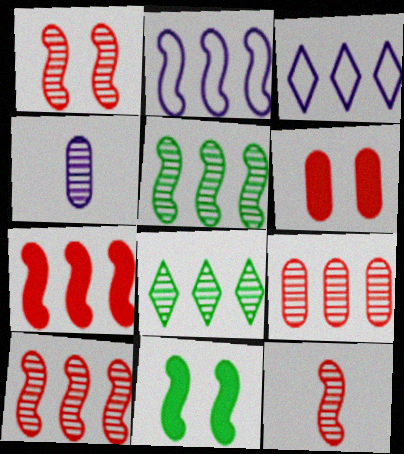[[1, 4, 8], 
[1, 10, 12], 
[2, 5, 7], 
[2, 11, 12]]